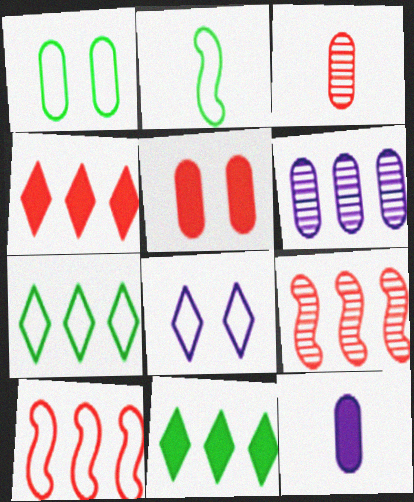[[1, 2, 7], 
[6, 10, 11]]